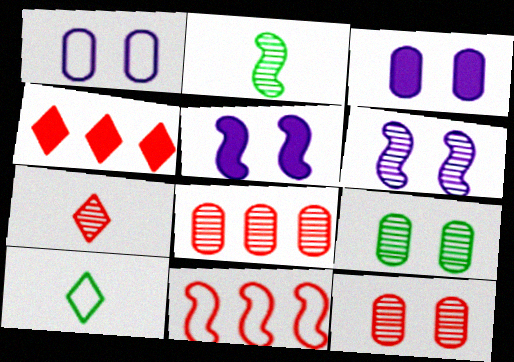[[1, 2, 4], 
[1, 10, 11], 
[2, 5, 11], 
[4, 8, 11], 
[5, 8, 10]]